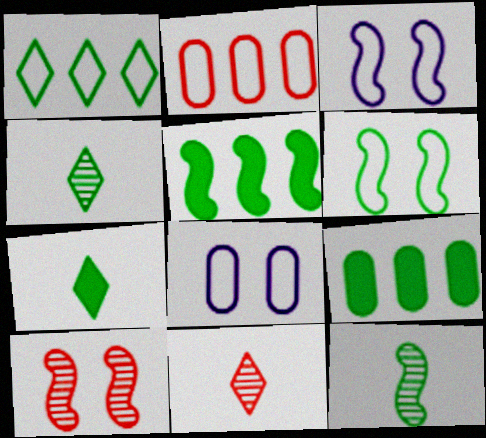[[3, 9, 11], 
[4, 6, 9], 
[5, 6, 12], 
[5, 8, 11]]